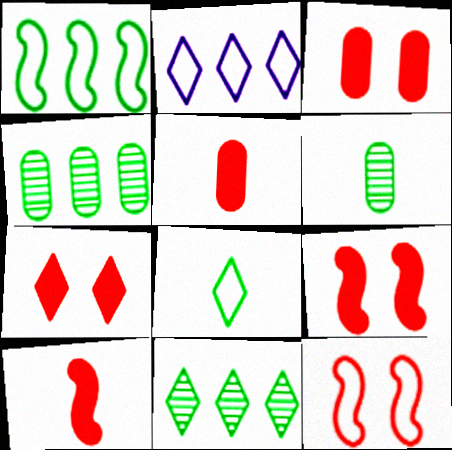[[2, 6, 9], 
[3, 7, 9]]